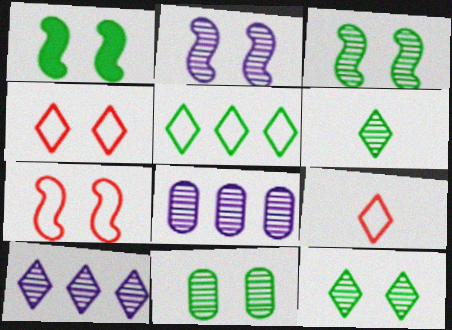[[1, 2, 7], 
[1, 8, 9], 
[3, 11, 12]]